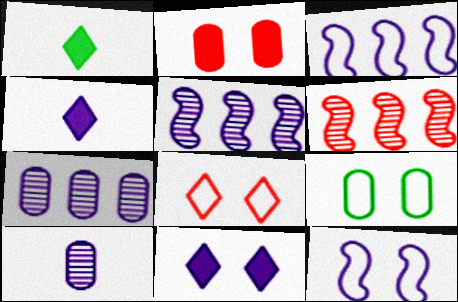[[3, 10, 11], 
[4, 6, 9], 
[4, 7, 12], 
[8, 9, 12]]